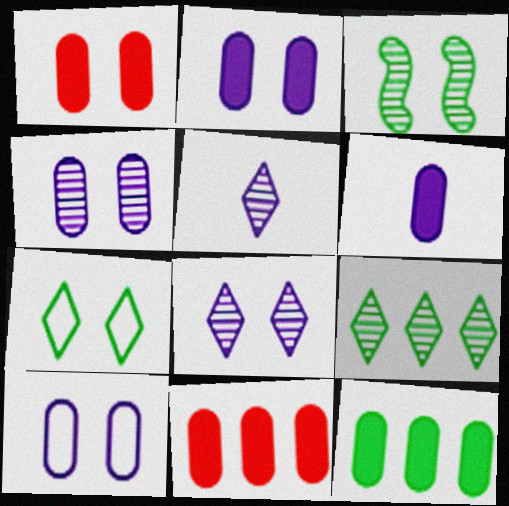[[1, 6, 12], 
[2, 4, 10]]